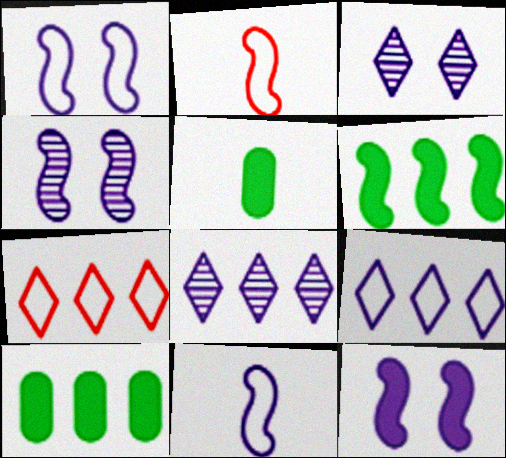[[1, 4, 12], 
[2, 3, 10], 
[2, 4, 6], 
[4, 5, 7]]